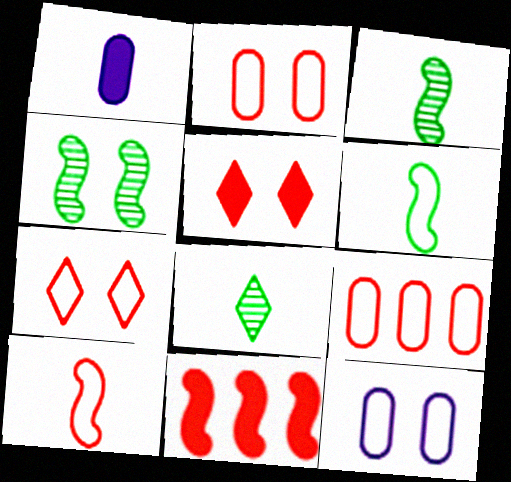[[1, 8, 10], 
[4, 5, 12], 
[7, 9, 10], 
[8, 11, 12]]